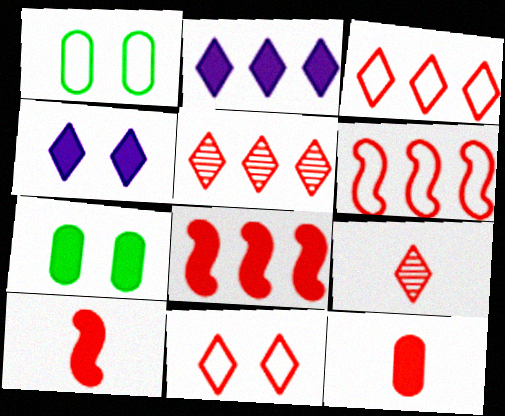[[2, 7, 10]]